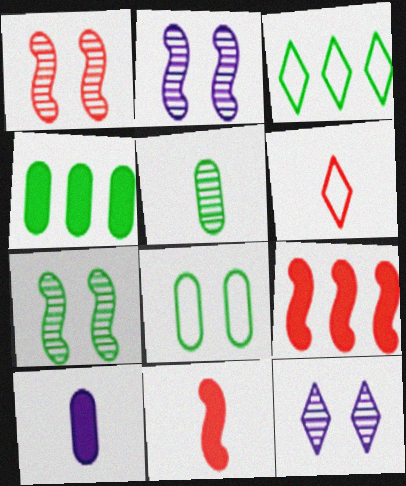[[1, 2, 7], 
[1, 3, 10], 
[2, 4, 6], 
[4, 5, 8]]